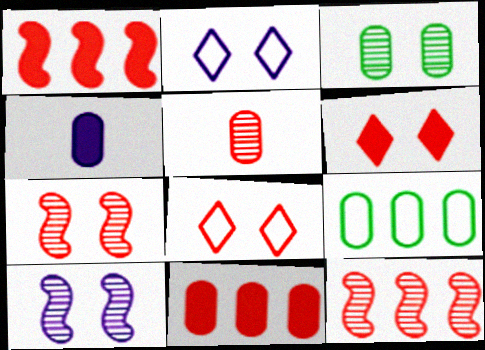[[1, 5, 8]]